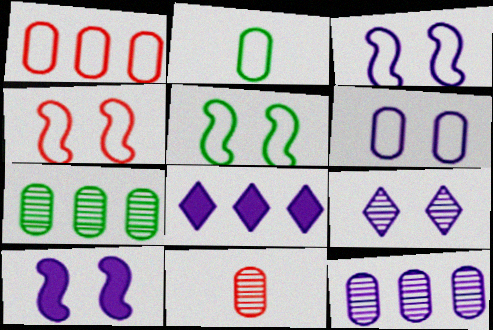[[1, 2, 6], 
[3, 4, 5], 
[5, 8, 11], 
[6, 9, 10]]